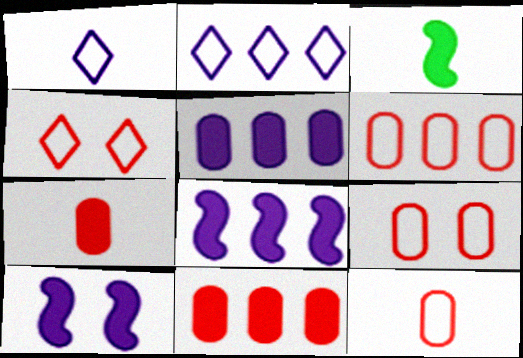[[6, 9, 12]]